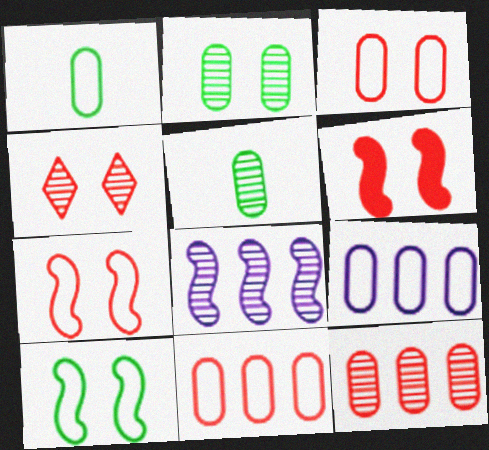[[1, 3, 9], 
[3, 4, 6], 
[4, 5, 8]]